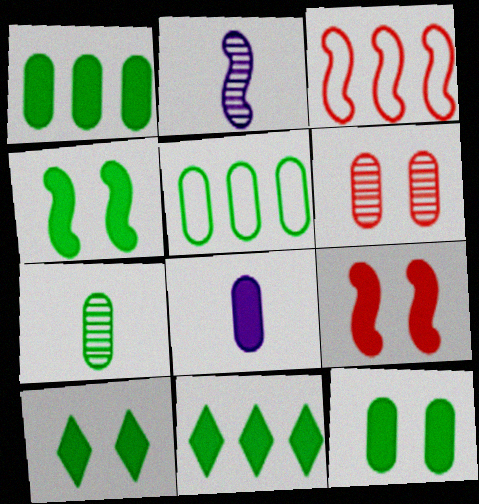[[2, 3, 4], 
[4, 10, 12], 
[5, 6, 8], 
[5, 7, 12], 
[8, 9, 11]]